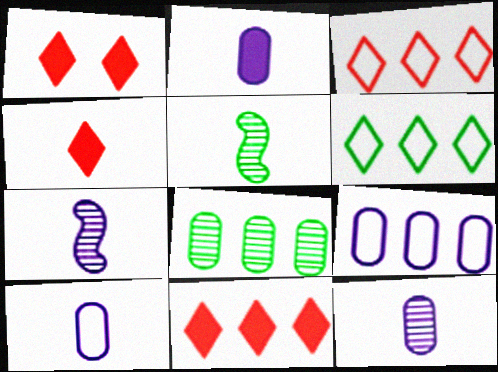[[1, 4, 11], 
[1, 5, 9], 
[2, 10, 12], 
[4, 5, 10]]